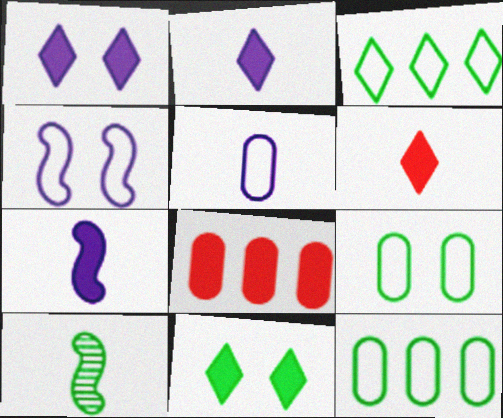[[5, 6, 10], 
[7, 8, 11], 
[10, 11, 12]]